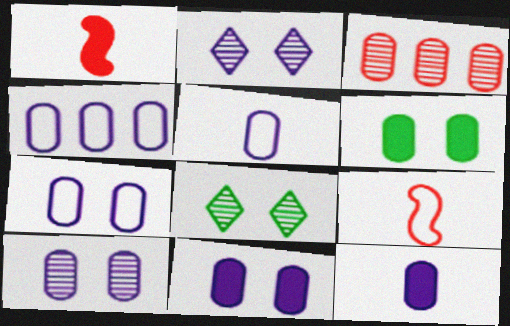[[1, 4, 8], 
[3, 5, 6], 
[4, 5, 7], 
[4, 10, 12], 
[7, 10, 11]]